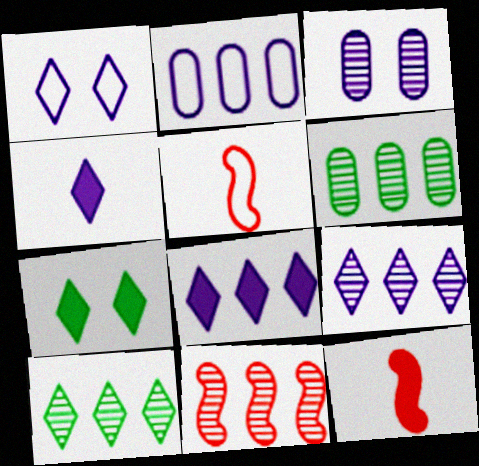[[1, 4, 9], 
[1, 6, 12], 
[6, 9, 11]]